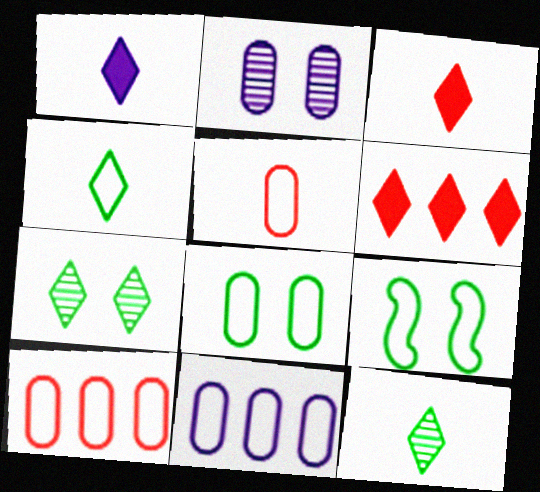[[5, 8, 11]]